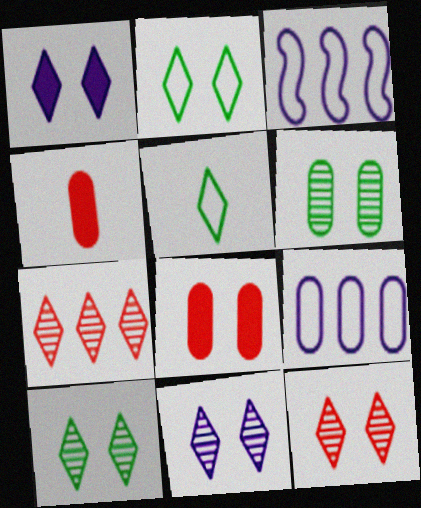[[1, 2, 12], 
[1, 5, 7], 
[3, 4, 10], 
[4, 6, 9], 
[10, 11, 12]]